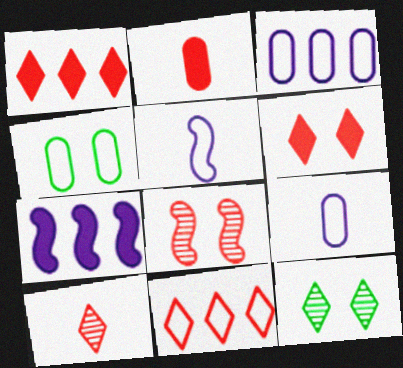[[2, 8, 11], 
[4, 5, 11], 
[4, 7, 10], 
[6, 10, 11]]